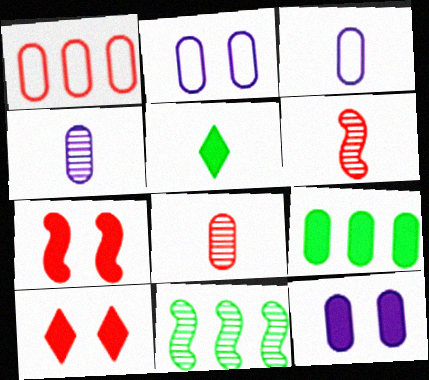[[1, 6, 10], 
[2, 8, 9], 
[3, 5, 6], 
[3, 10, 11]]